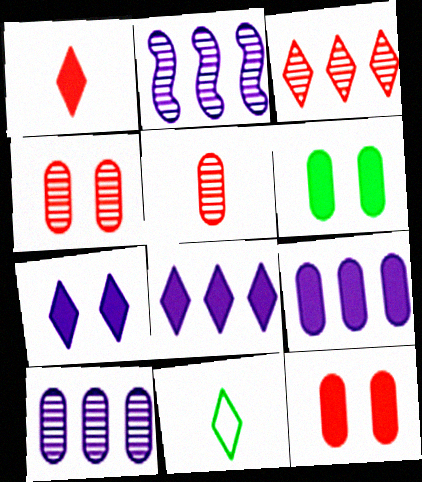[[2, 11, 12], 
[3, 7, 11]]